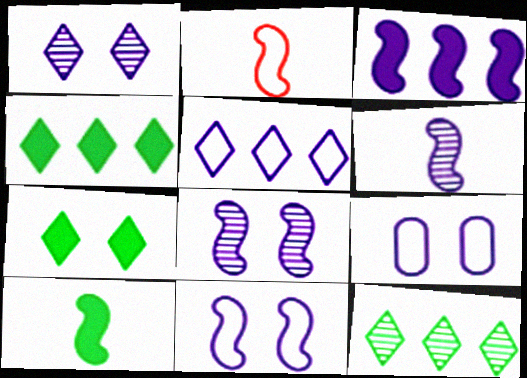[[2, 6, 10], 
[3, 6, 11]]